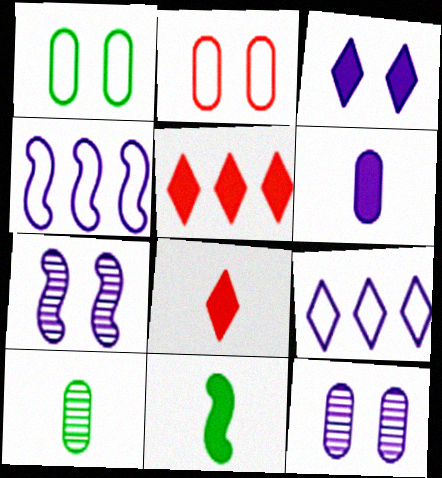[[6, 7, 9], 
[6, 8, 11]]